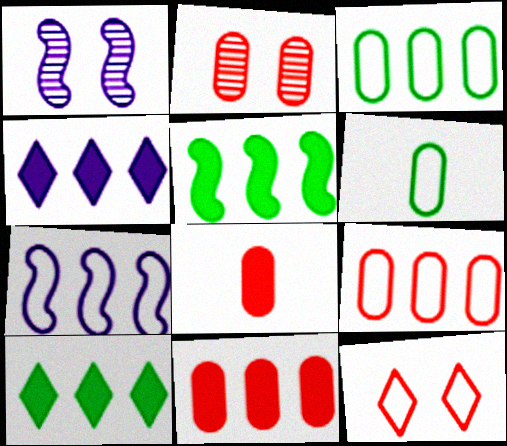[[2, 8, 9], 
[4, 5, 11], 
[6, 7, 12]]